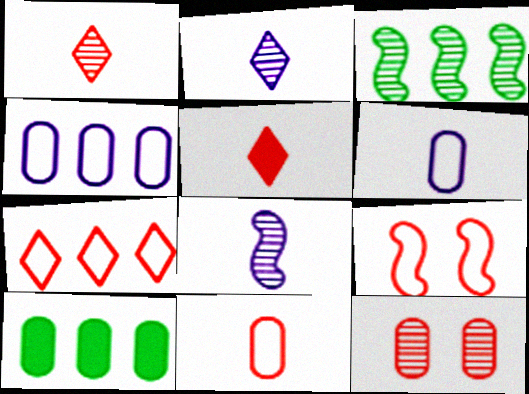[[2, 3, 12], 
[2, 9, 10], 
[6, 10, 12], 
[7, 9, 11]]